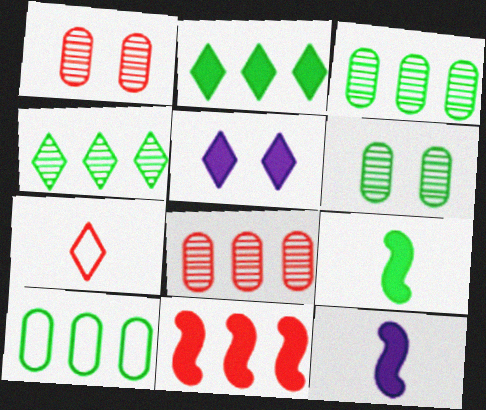[[1, 7, 11], 
[4, 5, 7]]